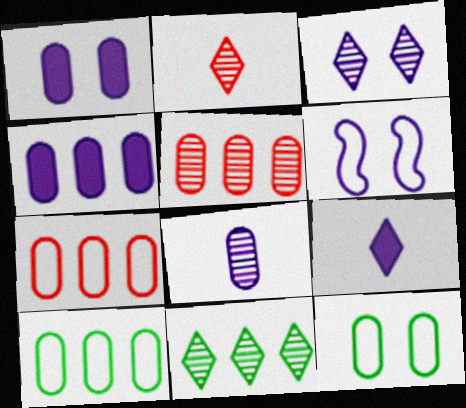[[1, 3, 6], 
[2, 3, 11], 
[4, 5, 10]]